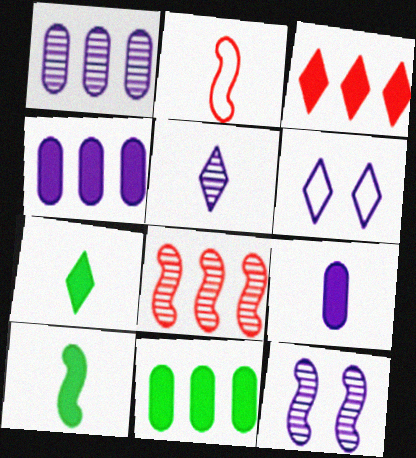[[1, 5, 12]]